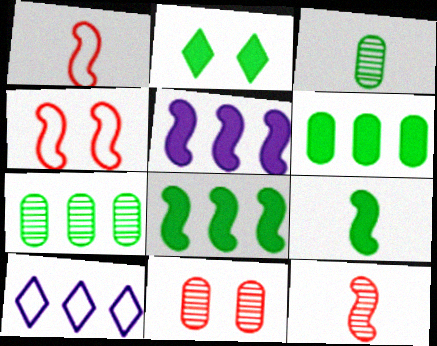[[2, 6, 9], 
[9, 10, 11]]